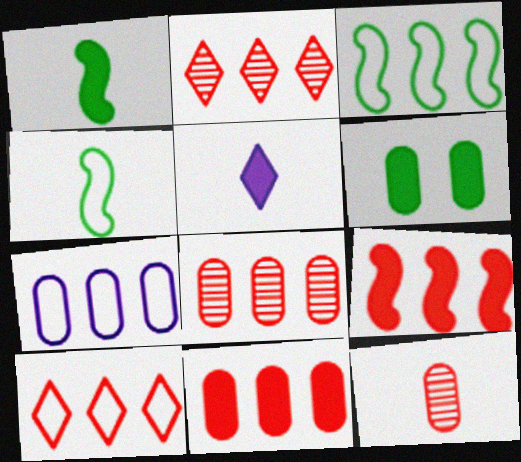[[3, 7, 10], 
[4, 5, 12], 
[5, 6, 9], 
[6, 7, 12], 
[8, 9, 10]]